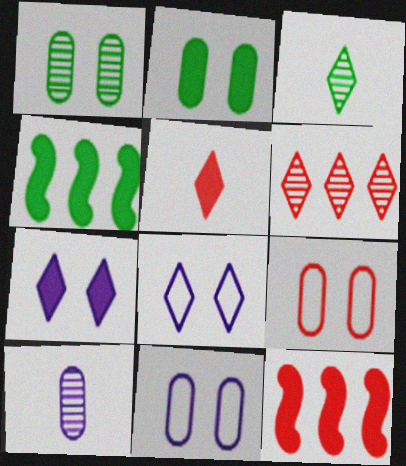[[3, 11, 12]]